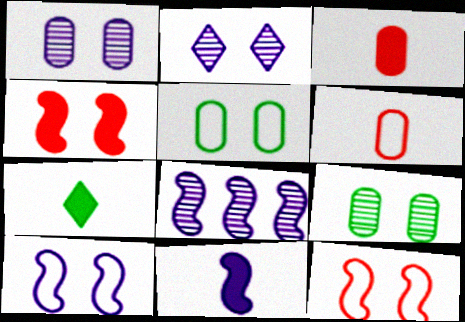[[2, 4, 5], 
[3, 7, 11], 
[8, 10, 11]]